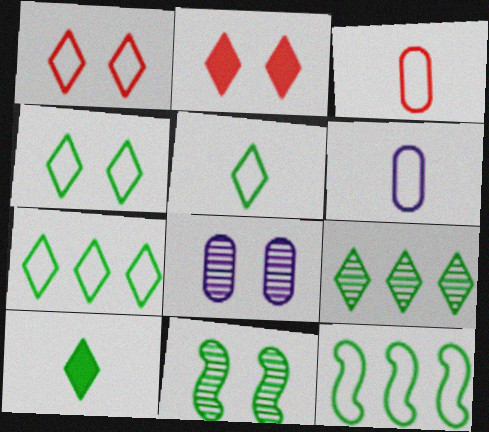[[1, 6, 12], 
[4, 5, 7], 
[4, 9, 10]]